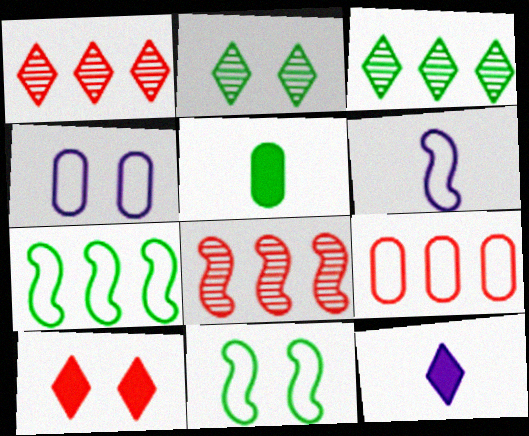[[2, 5, 7], 
[3, 5, 11]]